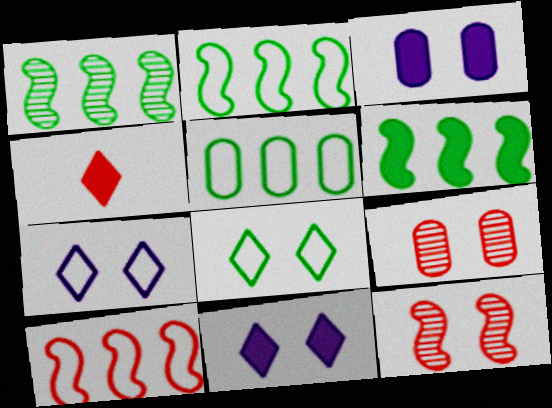[[1, 2, 6], 
[3, 4, 6], 
[3, 8, 12], 
[4, 9, 10]]